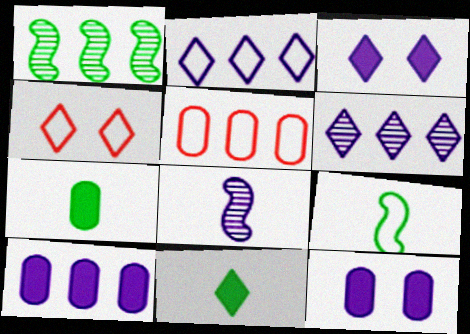[[2, 8, 12], 
[4, 6, 11]]